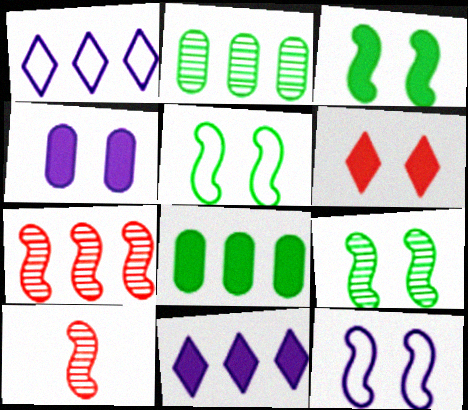[[1, 7, 8], 
[3, 4, 6], 
[3, 5, 9]]